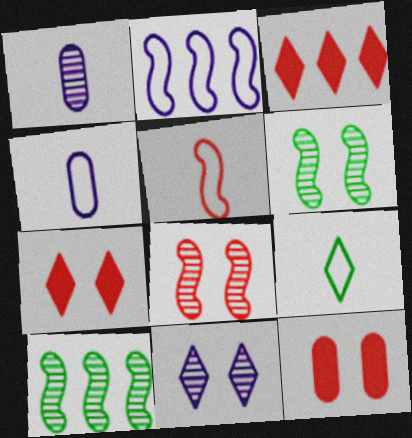[[3, 4, 6], 
[3, 9, 11], 
[4, 5, 9], 
[4, 7, 10]]